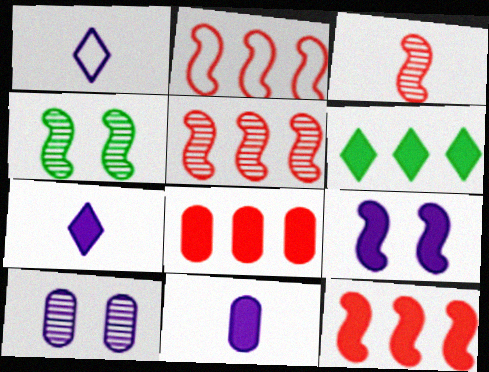[[1, 4, 8], 
[2, 5, 12]]